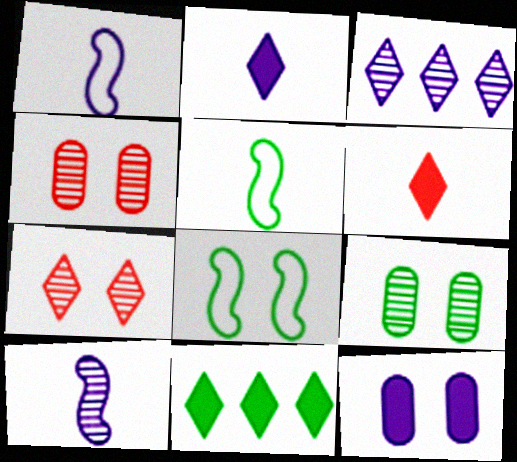[[1, 3, 12], 
[1, 4, 11], 
[5, 9, 11], 
[7, 8, 12]]